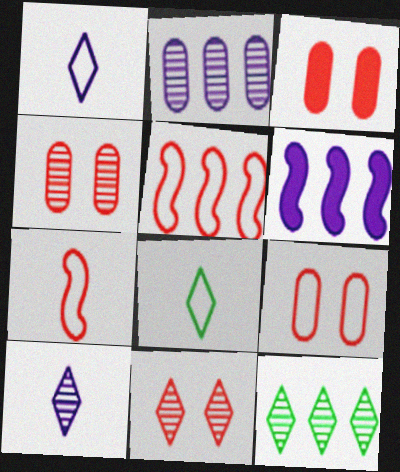[[3, 4, 9], 
[4, 6, 8], 
[10, 11, 12]]